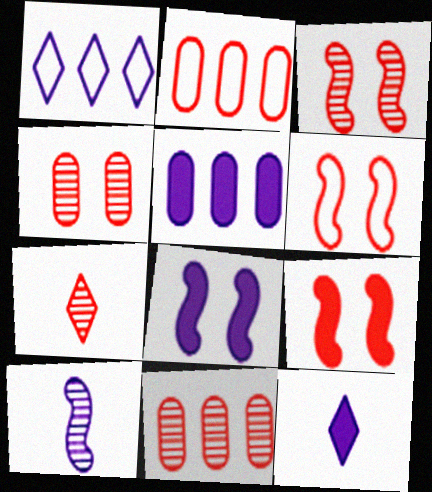[[2, 7, 9], 
[3, 6, 9], 
[3, 7, 11], 
[5, 8, 12]]